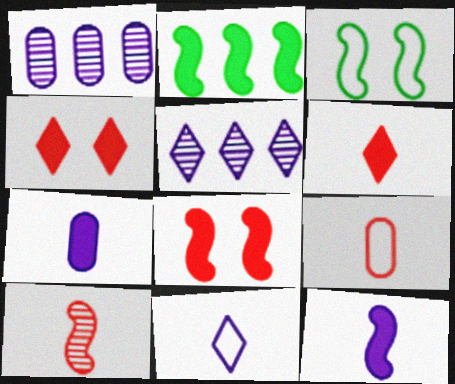[[1, 3, 6], 
[2, 4, 7], 
[2, 8, 12], 
[6, 9, 10]]